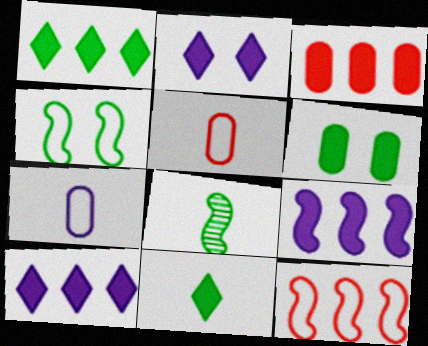[[1, 3, 9]]